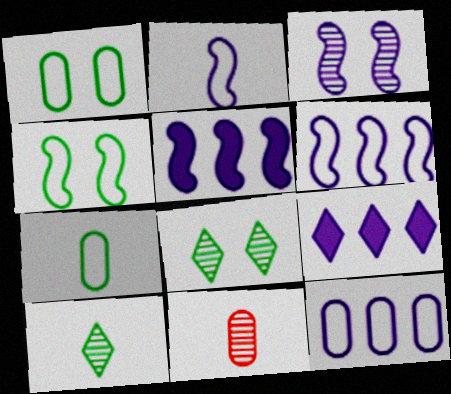[[2, 3, 5], 
[4, 9, 11]]